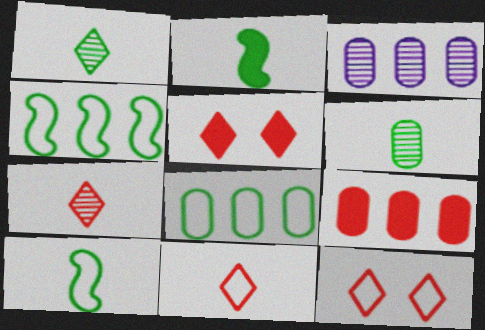[[2, 3, 12], 
[3, 5, 10], 
[3, 8, 9]]